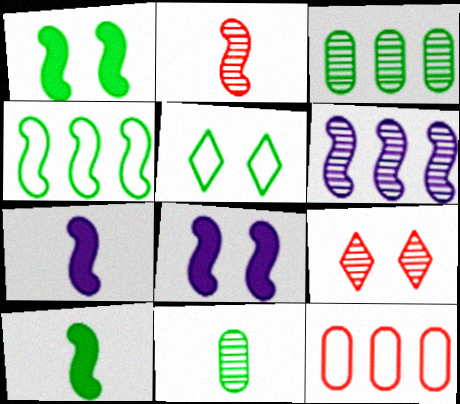[[2, 4, 8], 
[3, 5, 10], 
[6, 9, 11]]